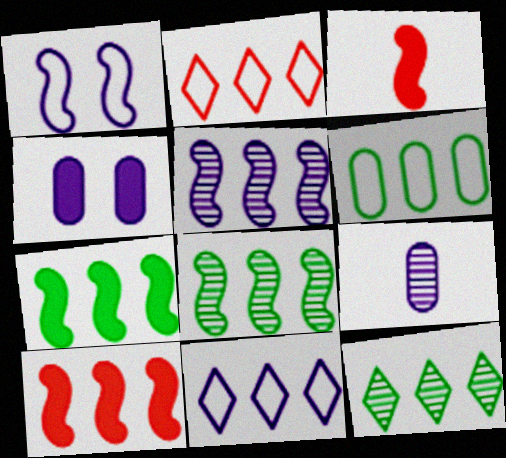[[1, 3, 8], 
[6, 7, 12]]